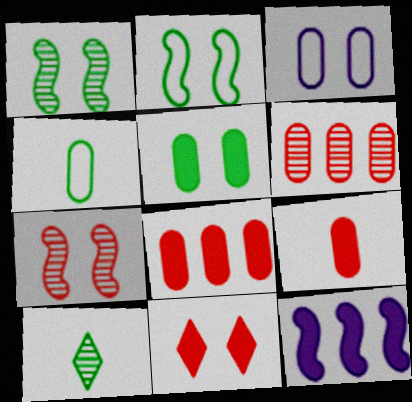[[1, 3, 11]]